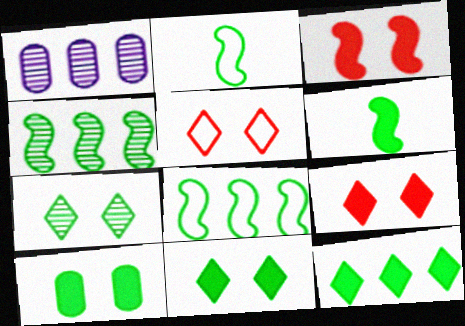[[1, 2, 9], 
[1, 5, 6], 
[6, 10, 12]]